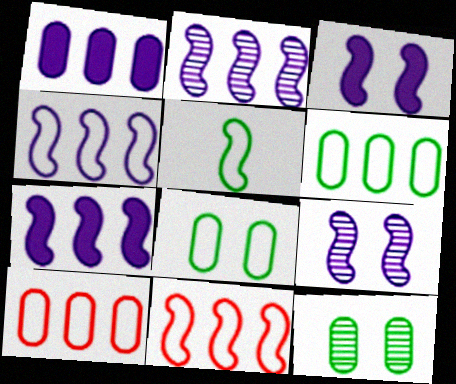[[2, 4, 7]]